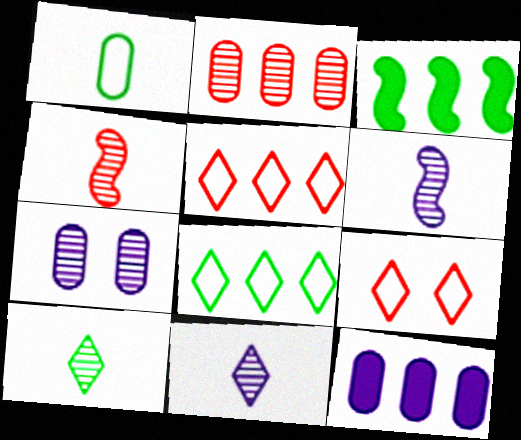[]